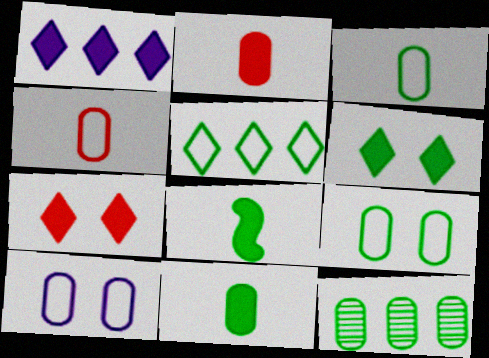[[2, 10, 12], 
[9, 11, 12]]